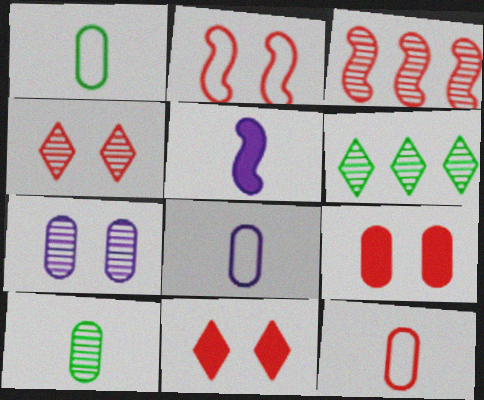[[1, 8, 12], 
[2, 4, 9], 
[3, 11, 12]]